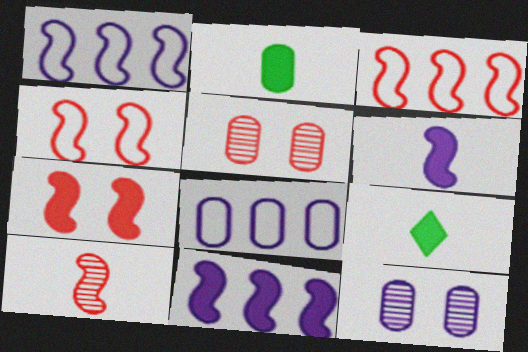[[1, 5, 9], 
[2, 5, 8], 
[3, 7, 10], 
[3, 9, 12]]